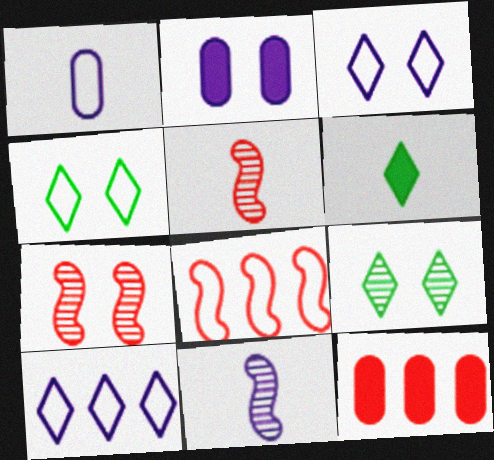[[1, 4, 8], 
[1, 5, 6], 
[2, 4, 7], 
[2, 10, 11], 
[4, 11, 12]]